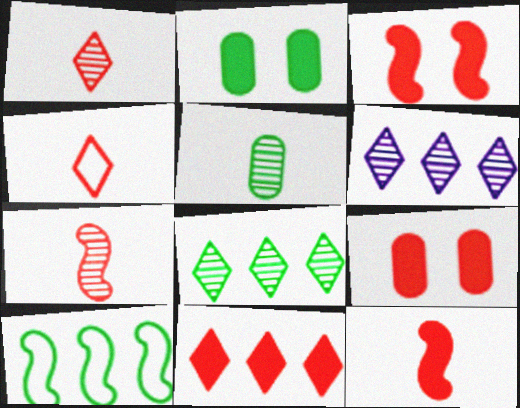[[9, 11, 12]]